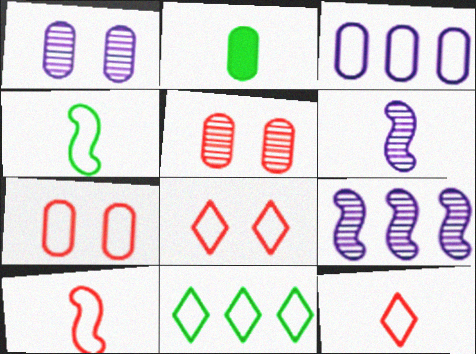[[2, 3, 5], 
[2, 6, 12], 
[2, 8, 9], 
[3, 4, 8]]